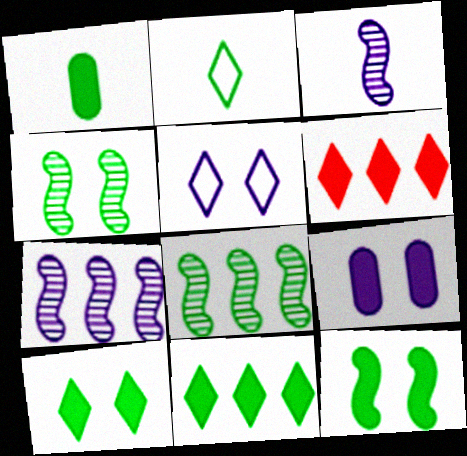[[1, 11, 12]]